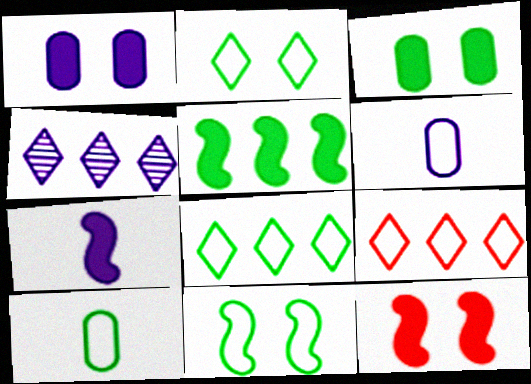[[4, 10, 12], 
[5, 7, 12], 
[6, 9, 11], 
[8, 10, 11]]